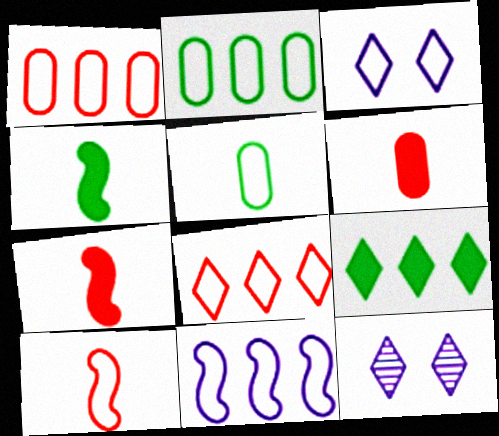[[1, 4, 12], 
[2, 3, 10], 
[2, 7, 12], 
[2, 8, 11]]